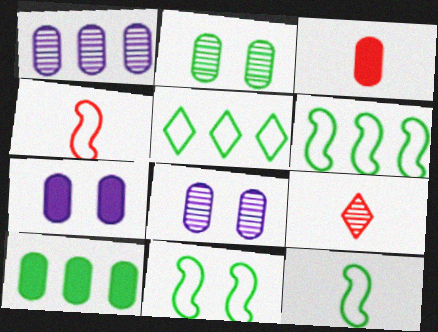[[3, 4, 9], 
[3, 7, 10], 
[6, 7, 9], 
[6, 11, 12]]